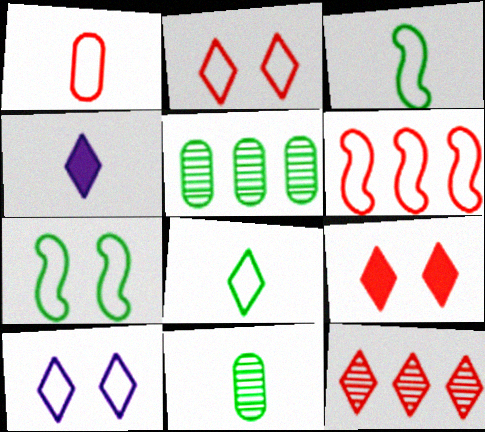[[1, 2, 6]]